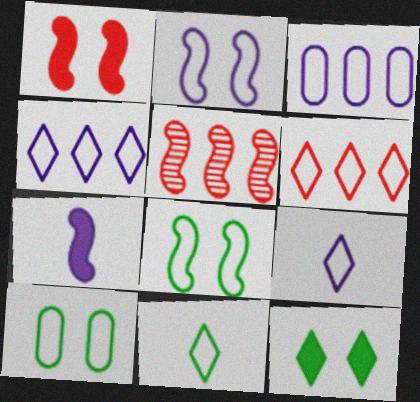[[2, 3, 9], 
[5, 7, 8]]